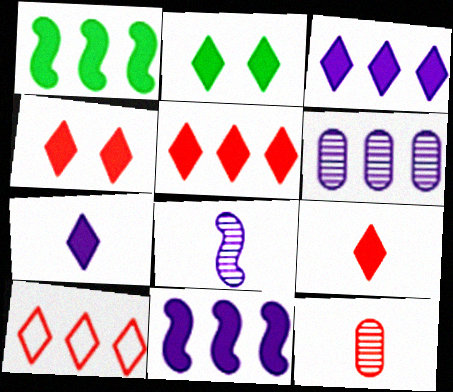[[1, 6, 10], 
[2, 3, 9], 
[2, 5, 7], 
[4, 5, 9]]